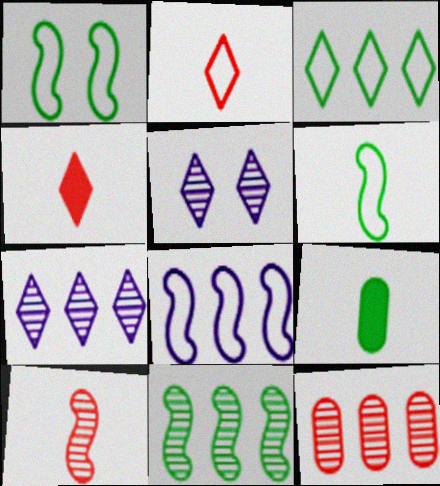[[3, 4, 5], 
[7, 11, 12]]